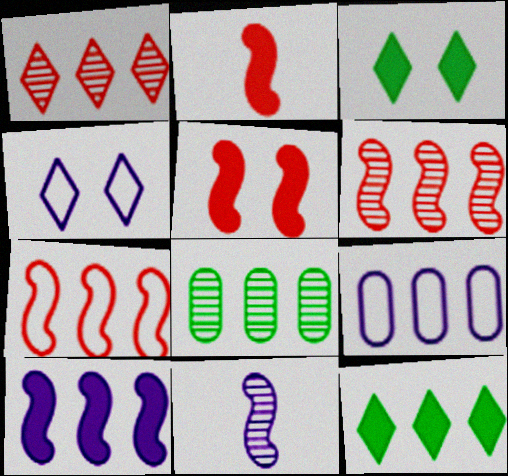[[2, 4, 8], 
[6, 9, 12]]